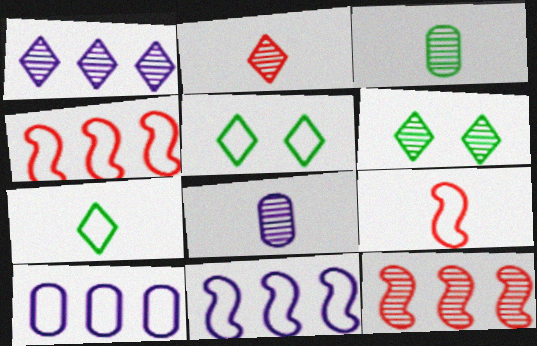[[1, 2, 6], 
[5, 9, 10], 
[6, 8, 12]]